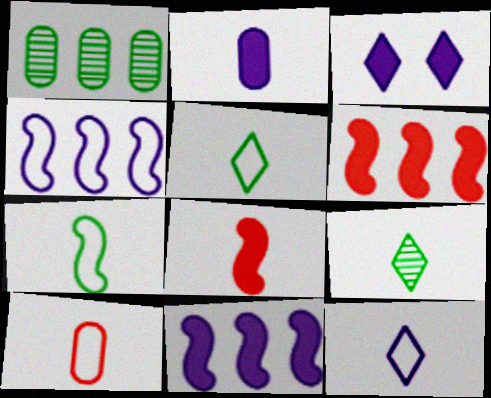[[2, 3, 11], 
[7, 10, 12]]